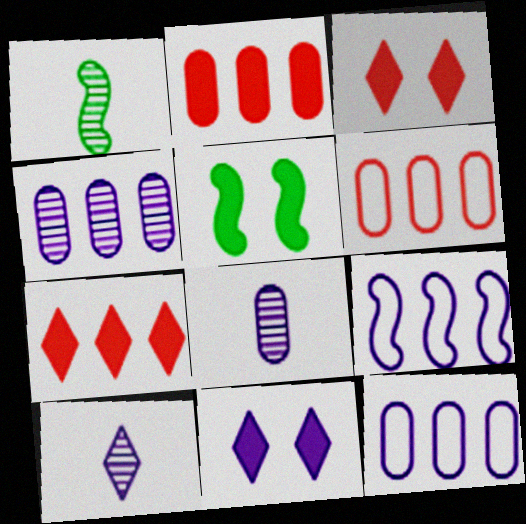[[1, 3, 12], 
[1, 6, 11], 
[5, 6, 10], 
[8, 9, 11]]